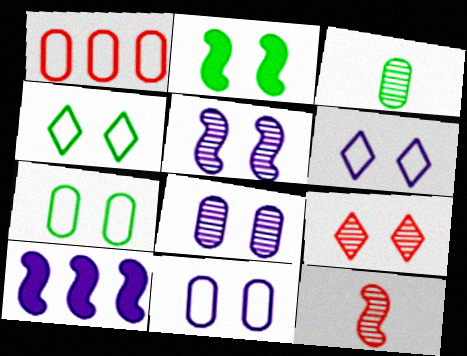[[2, 9, 11]]